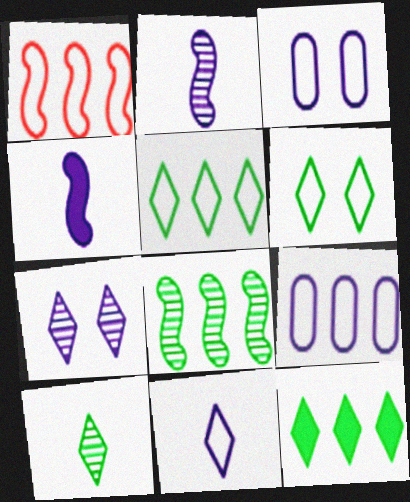[[1, 5, 9], 
[4, 7, 9], 
[6, 10, 12]]